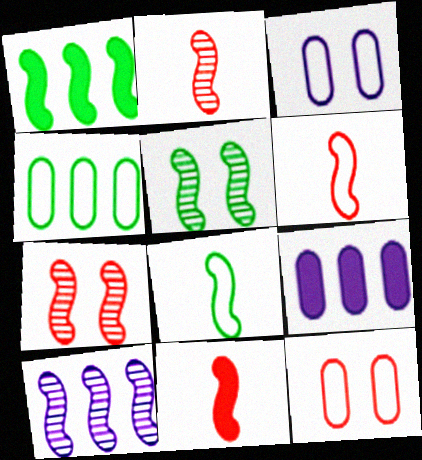[[1, 5, 8], 
[2, 5, 10], 
[2, 6, 11]]